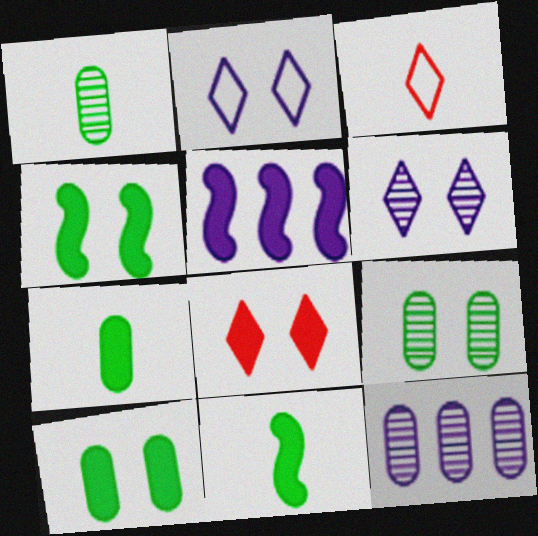[[3, 4, 12], 
[3, 5, 9], 
[5, 7, 8]]